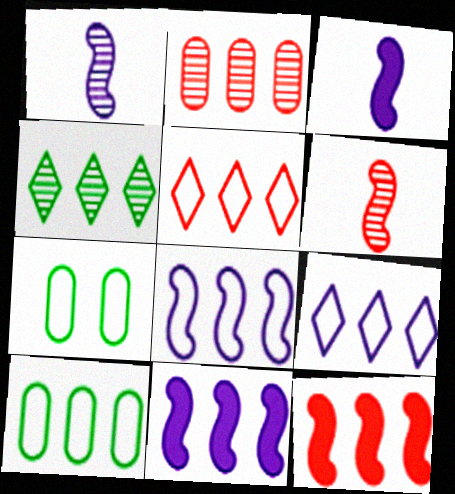[[2, 5, 12], 
[5, 8, 10]]